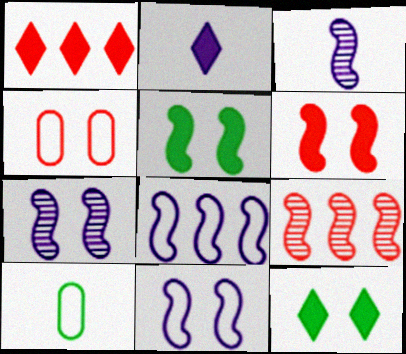[[1, 2, 12], 
[1, 7, 10], 
[4, 7, 12]]